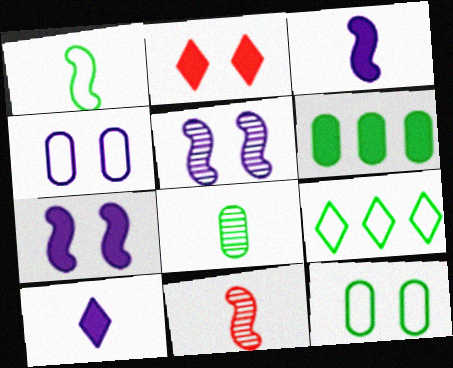[[1, 3, 11], 
[1, 9, 12], 
[2, 3, 6], 
[2, 5, 12], 
[6, 8, 12]]